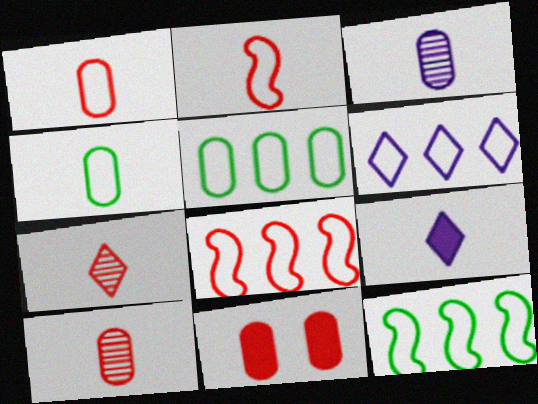[[3, 5, 11], 
[5, 6, 8], 
[7, 8, 11]]